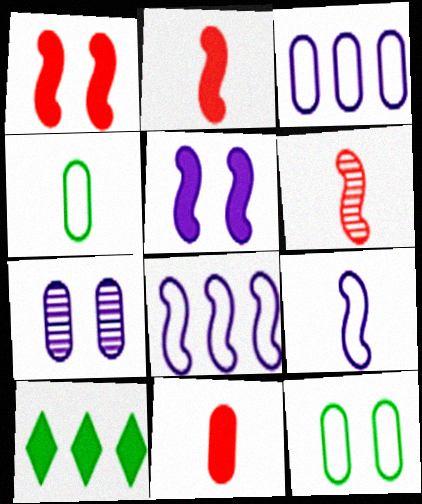[[5, 10, 11]]